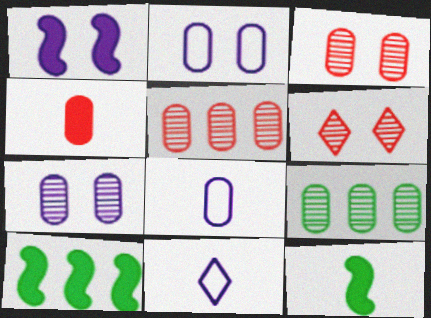[[2, 4, 9], 
[3, 10, 11], 
[6, 8, 10]]